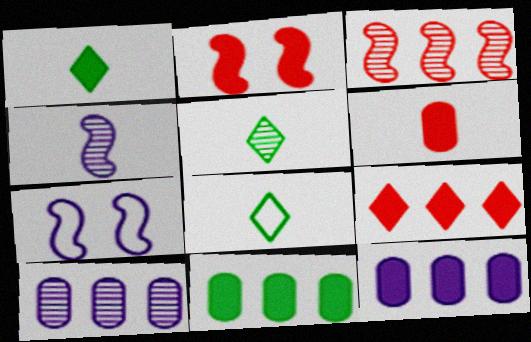[[1, 2, 12], 
[1, 5, 8], 
[2, 6, 9], 
[2, 8, 10], 
[4, 6, 8]]